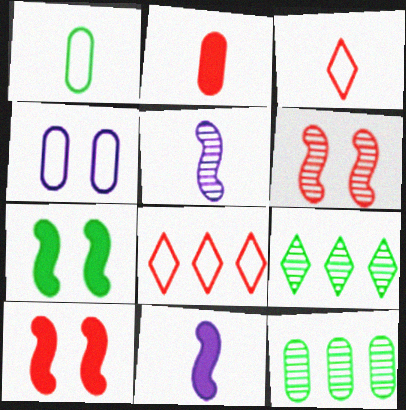[[1, 7, 9], 
[2, 4, 12], 
[2, 6, 8]]